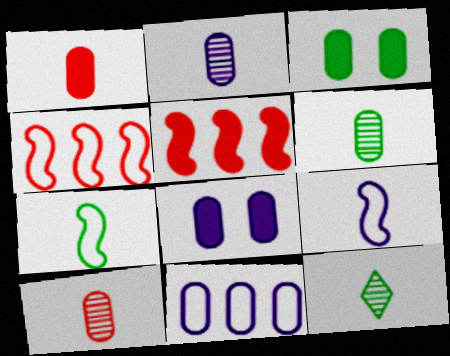[[1, 9, 12], 
[2, 6, 10], 
[2, 8, 11], 
[3, 10, 11], 
[4, 8, 12]]